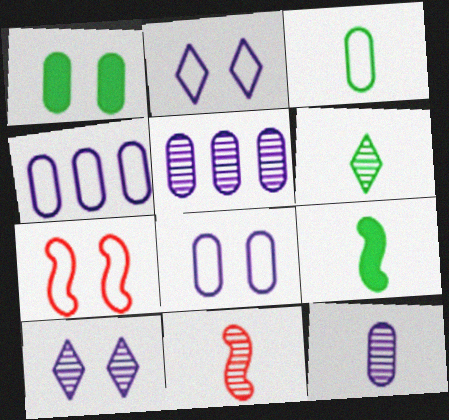[[1, 7, 10], 
[3, 6, 9], 
[6, 11, 12]]